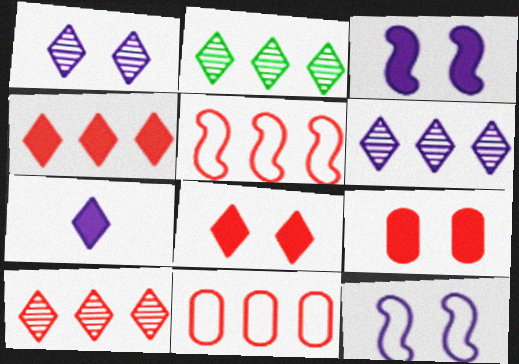[[2, 6, 10]]